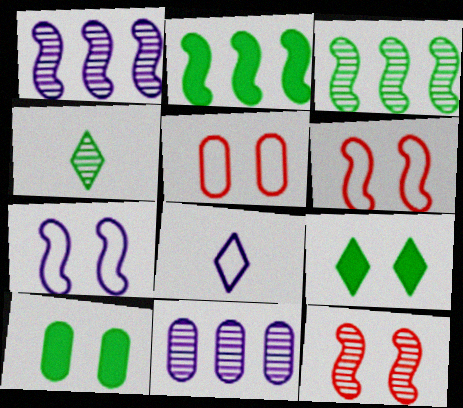[[4, 11, 12]]